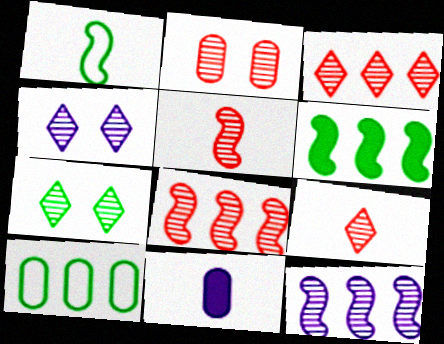[[1, 9, 11], 
[2, 3, 5], 
[2, 8, 9], 
[2, 10, 11]]